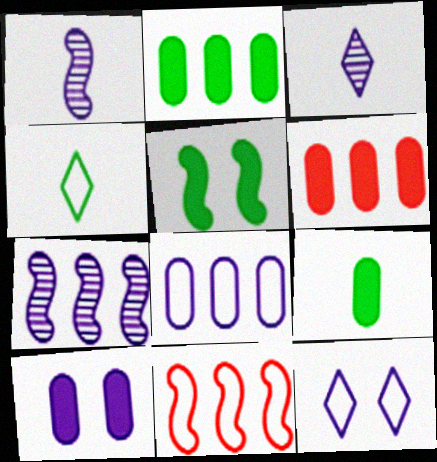[[1, 5, 11], 
[6, 9, 10]]